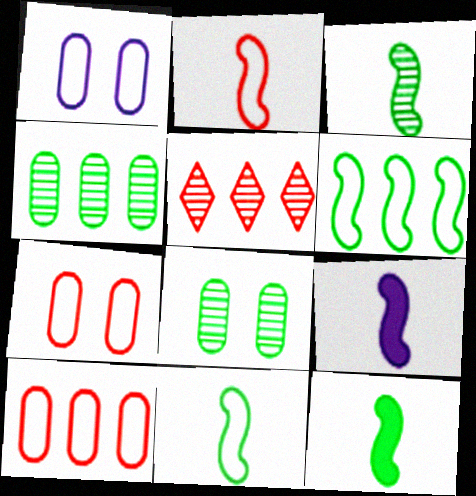[[1, 5, 12], 
[2, 3, 9], 
[3, 11, 12]]